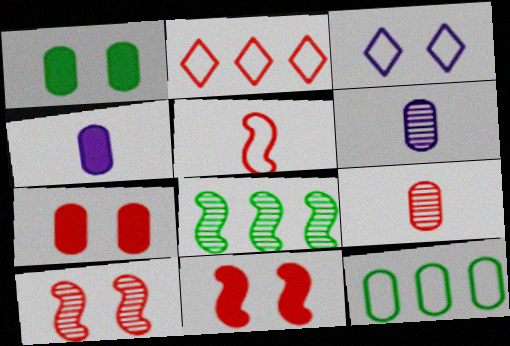[[1, 3, 10], 
[2, 9, 11], 
[3, 5, 12], 
[6, 7, 12]]